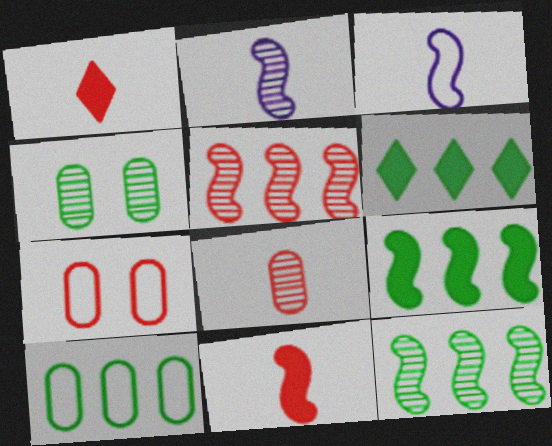[[1, 5, 7], 
[2, 6, 7], 
[6, 10, 12]]